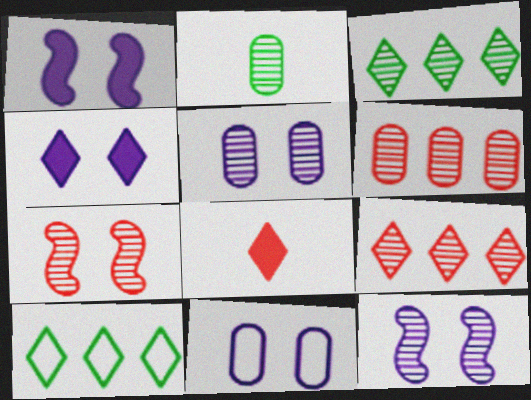[[2, 5, 6], 
[2, 9, 12], 
[4, 11, 12]]